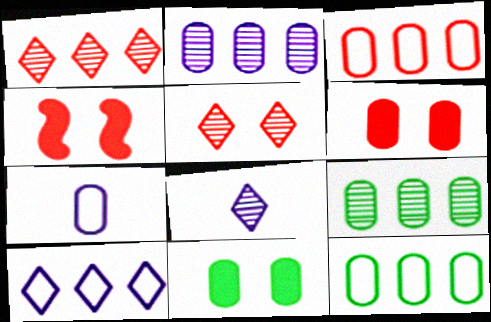[[4, 8, 12], 
[6, 7, 9]]